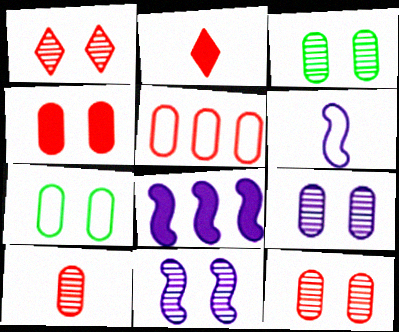[[1, 3, 11], 
[3, 9, 12], 
[4, 5, 10], 
[4, 7, 9], 
[6, 8, 11]]